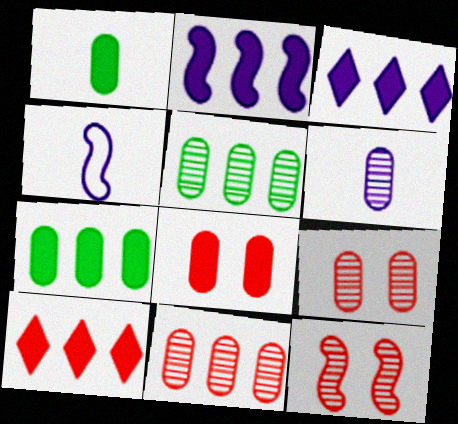[[2, 7, 10], 
[5, 6, 9]]